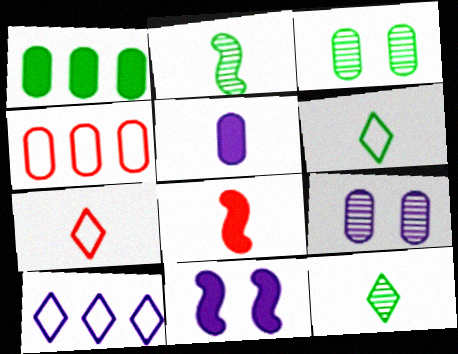[[2, 5, 7], 
[3, 4, 5], 
[3, 8, 10], 
[4, 11, 12]]